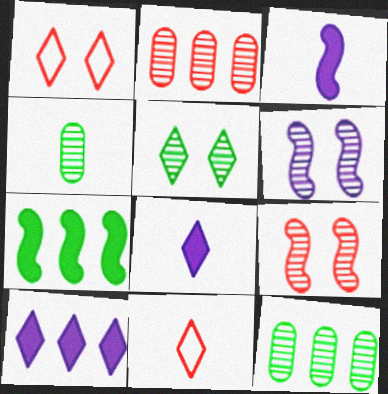[[1, 3, 12], 
[3, 4, 11], 
[5, 10, 11]]